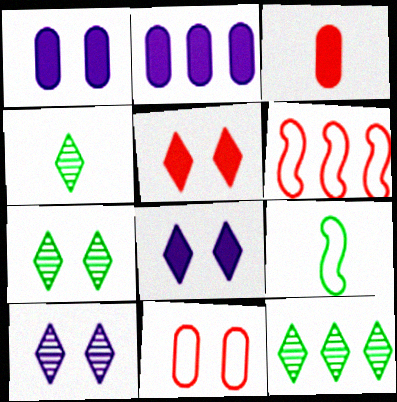[[1, 4, 6], 
[2, 6, 12], 
[4, 7, 12]]